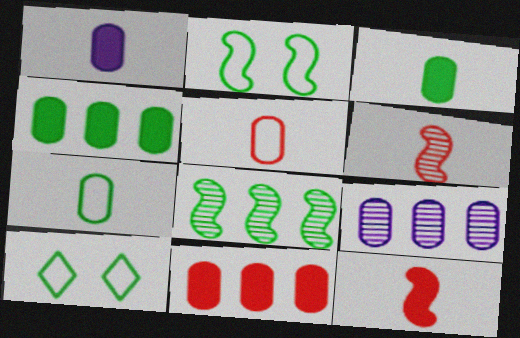[[3, 8, 10], 
[9, 10, 12]]